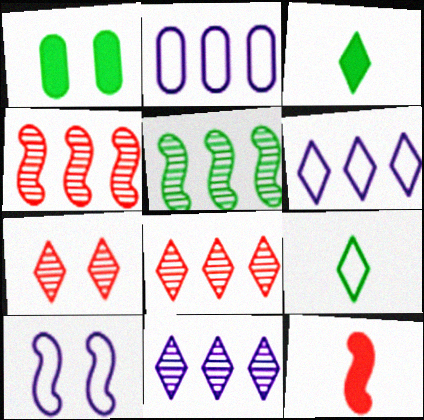[[1, 5, 9], 
[1, 7, 10], 
[3, 6, 7], 
[5, 10, 12]]